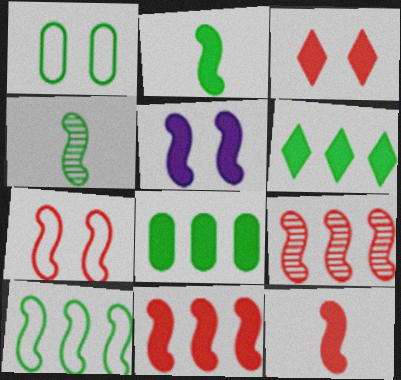[[1, 4, 6], 
[2, 5, 11], 
[7, 9, 12]]